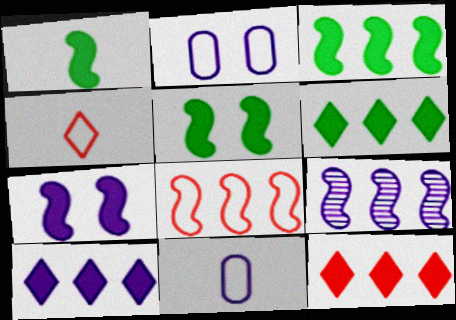[[1, 3, 5], 
[3, 8, 9], 
[6, 10, 12]]